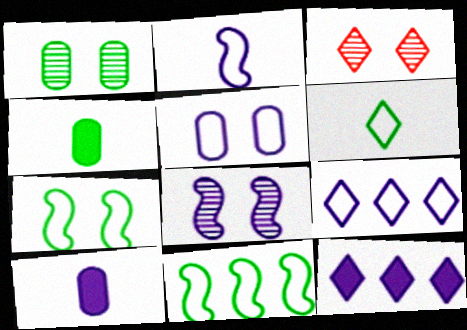[[1, 3, 8], 
[2, 5, 9], 
[3, 6, 12], 
[3, 10, 11], 
[8, 9, 10]]